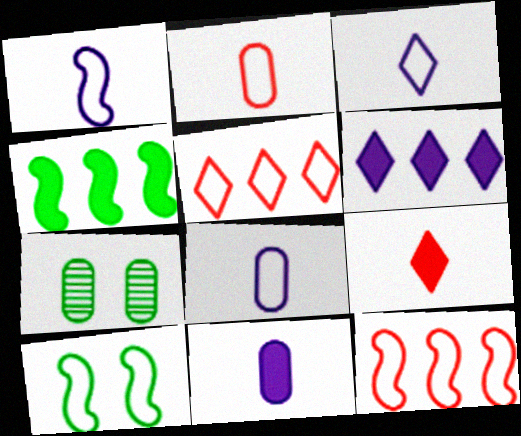[[1, 3, 8], 
[1, 10, 12], 
[5, 8, 10]]